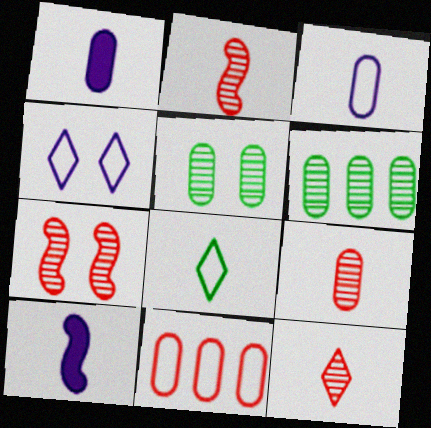[[1, 2, 8], 
[1, 5, 11], 
[2, 9, 12], 
[8, 9, 10]]